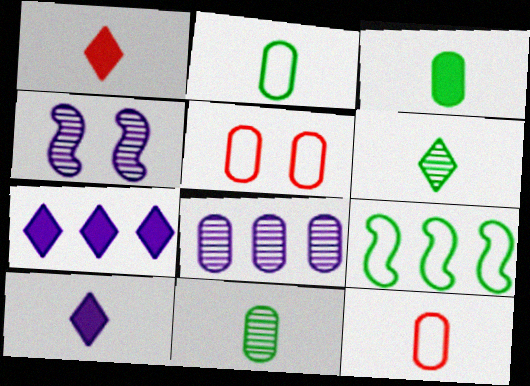[[2, 3, 11], 
[3, 5, 8]]